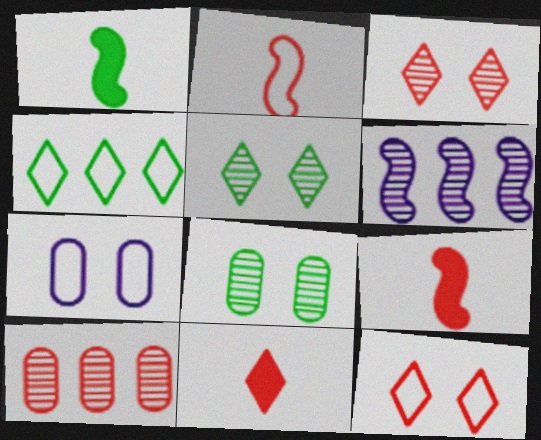[[1, 4, 8], 
[2, 4, 7], 
[9, 10, 12]]